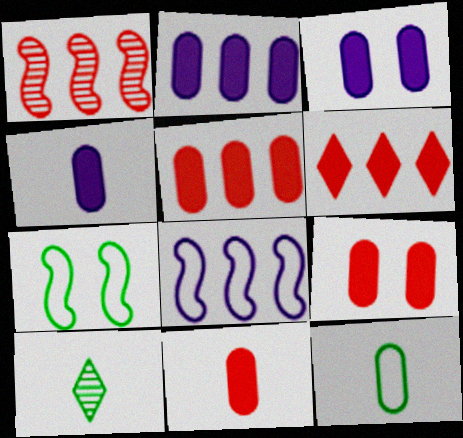[[2, 3, 4], 
[5, 9, 11], 
[8, 9, 10]]